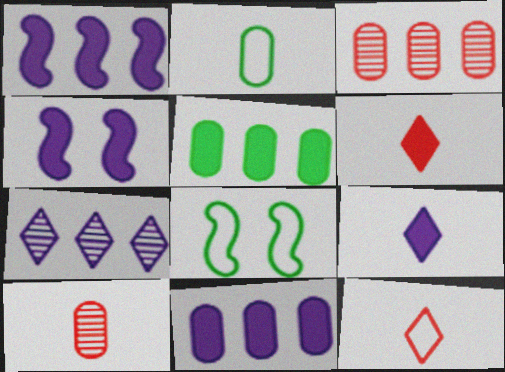[[3, 8, 9], 
[4, 5, 6], 
[4, 9, 11]]